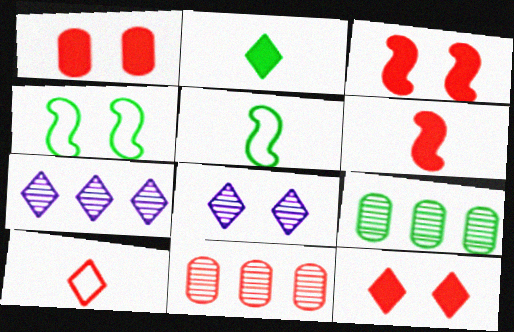[[1, 3, 12], 
[1, 4, 8], 
[1, 5, 7], 
[2, 4, 9], 
[3, 10, 11]]